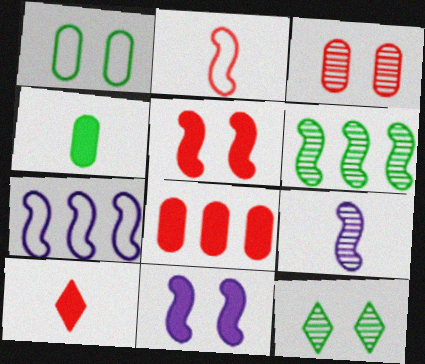[[2, 6, 11], 
[5, 8, 10], 
[7, 9, 11]]